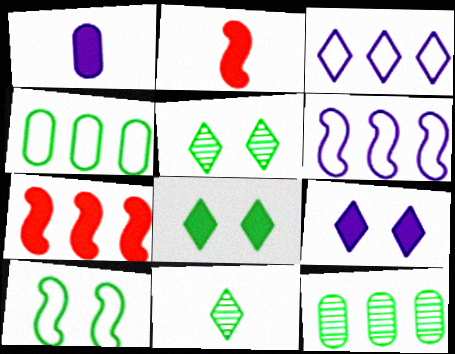[[1, 7, 8], 
[3, 7, 12]]